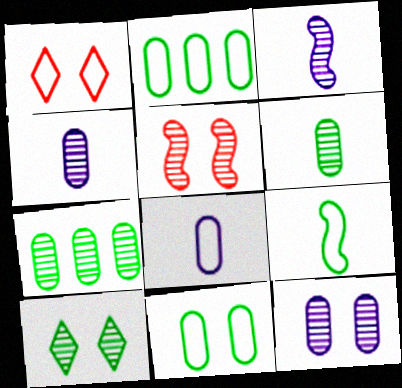[[5, 10, 12]]